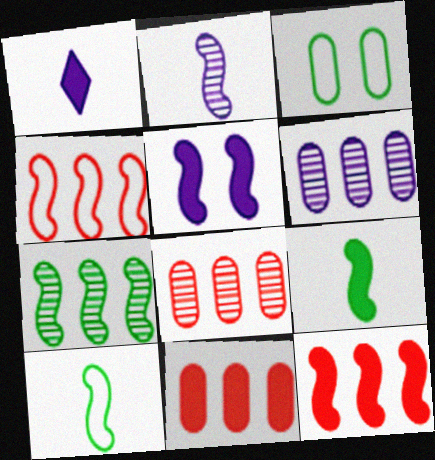[[5, 9, 12]]